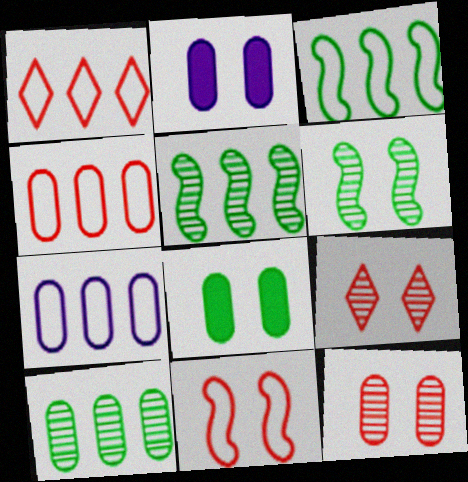[[1, 3, 7]]